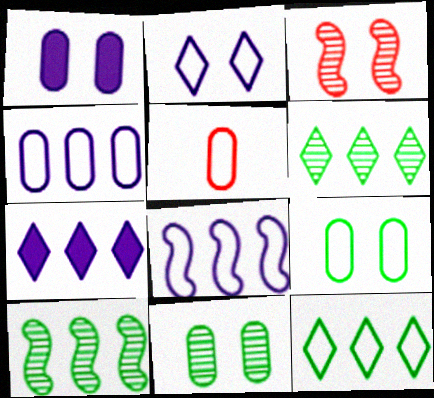[[4, 5, 9]]